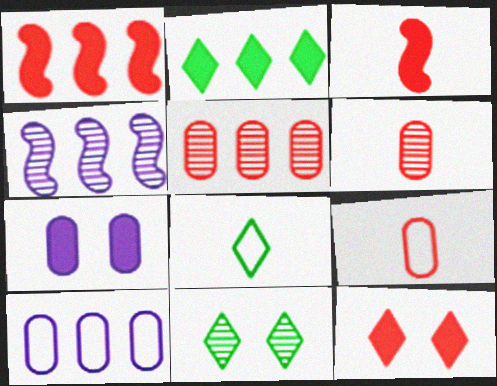[[2, 3, 7], 
[2, 8, 11], 
[3, 10, 11], 
[4, 6, 11]]